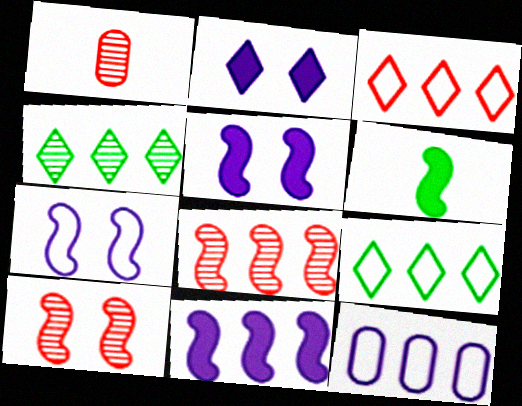[[1, 5, 9], 
[6, 7, 8]]